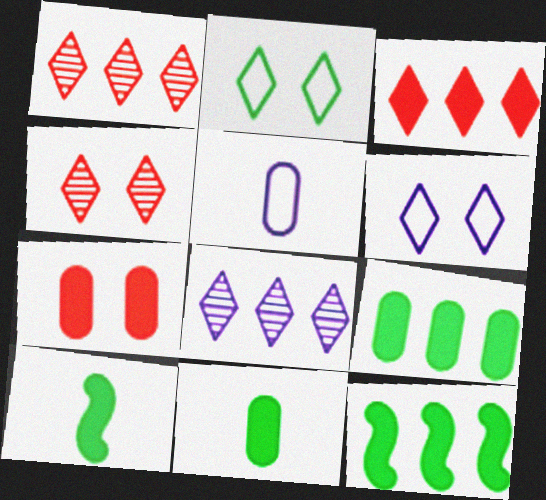[[4, 5, 12]]